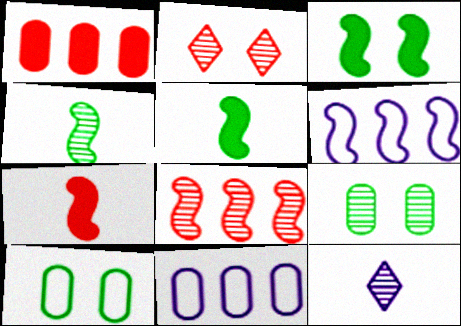[[2, 5, 11], 
[8, 9, 12]]